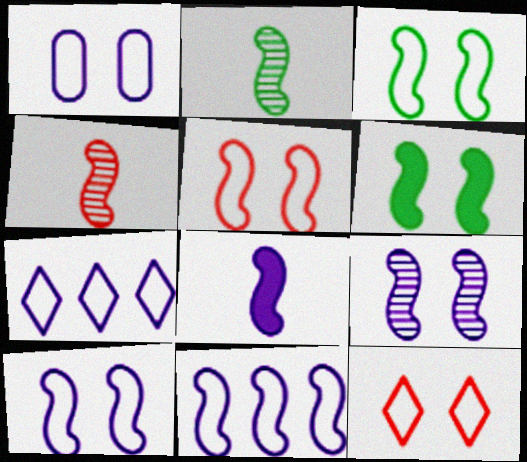[[1, 3, 12], 
[3, 5, 10], 
[4, 6, 11], 
[5, 6, 9], 
[8, 9, 11]]